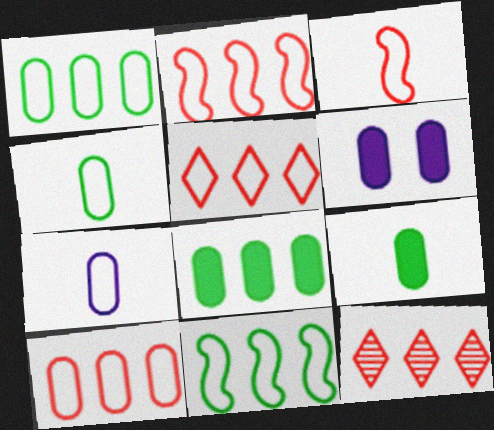[[2, 5, 10]]